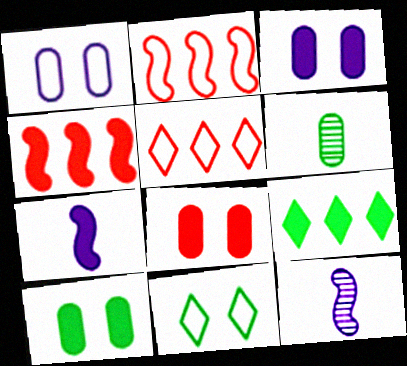[[3, 8, 10], 
[5, 10, 12], 
[7, 8, 9]]